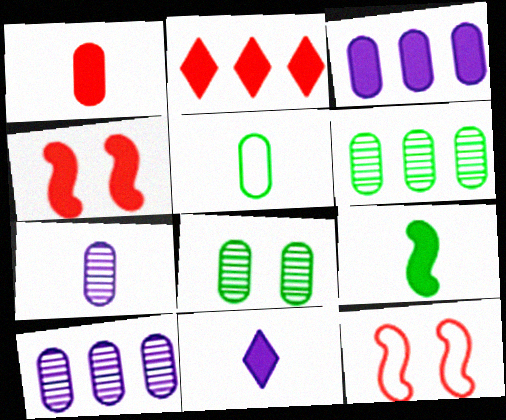[[1, 2, 4], 
[1, 5, 7], 
[1, 9, 11], 
[6, 11, 12]]